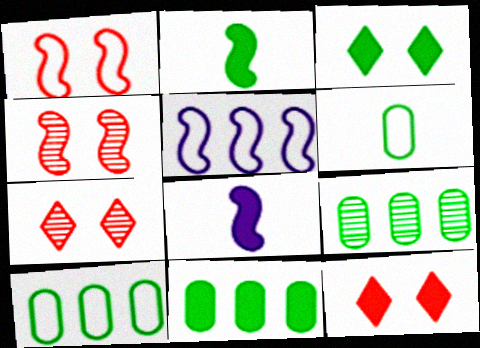[[2, 3, 11], 
[2, 4, 5], 
[7, 8, 10], 
[8, 11, 12], 
[9, 10, 11]]